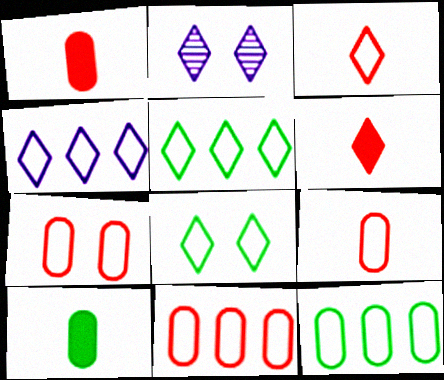[[2, 5, 6], 
[3, 4, 8], 
[7, 9, 11]]